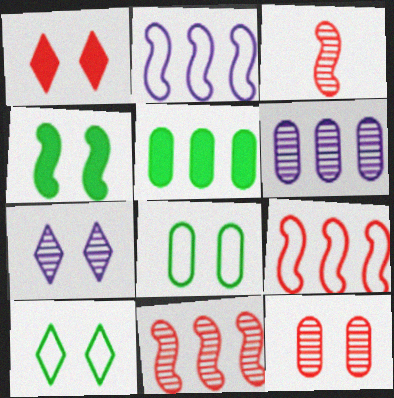[[1, 7, 10], 
[2, 3, 4]]